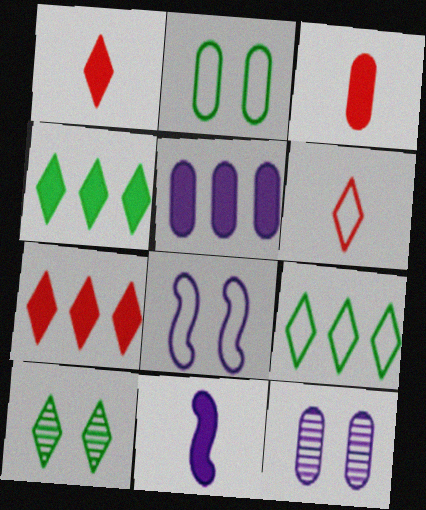[]